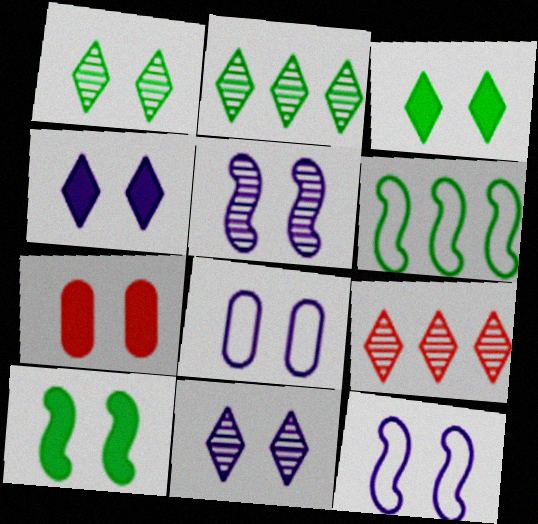[[1, 7, 12], 
[4, 5, 8], 
[4, 7, 10]]